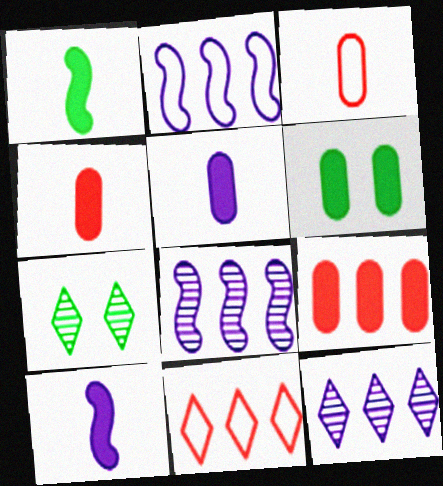[[2, 4, 7], 
[5, 6, 9]]